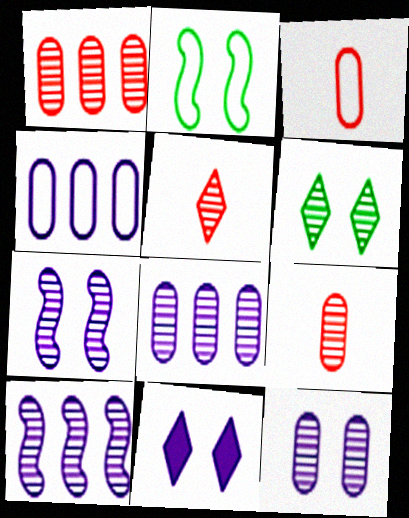[[6, 9, 10]]